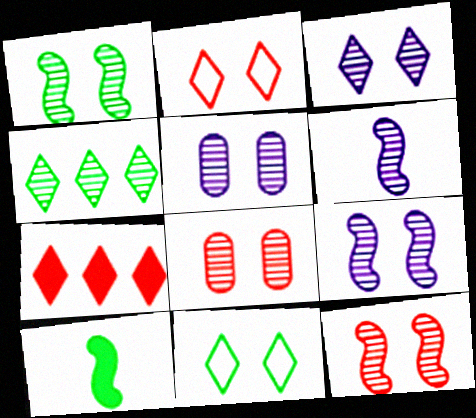[[1, 3, 8], 
[1, 9, 12], 
[3, 5, 9], 
[4, 6, 8]]